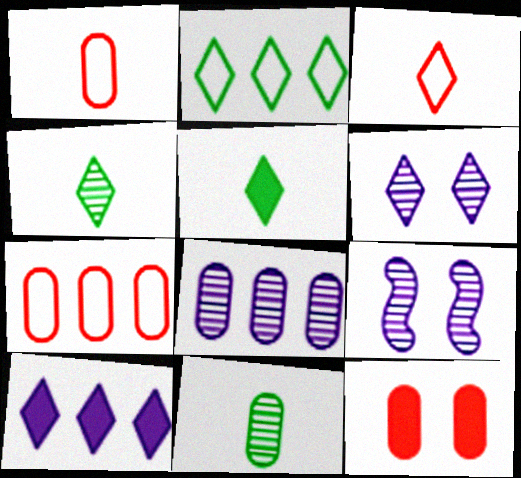[[5, 7, 9]]